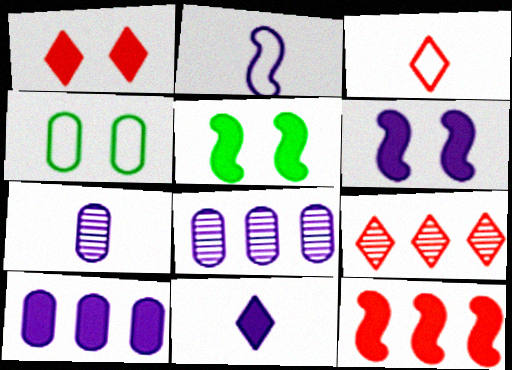[[1, 3, 9], 
[2, 7, 11], 
[3, 5, 8], 
[6, 10, 11]]